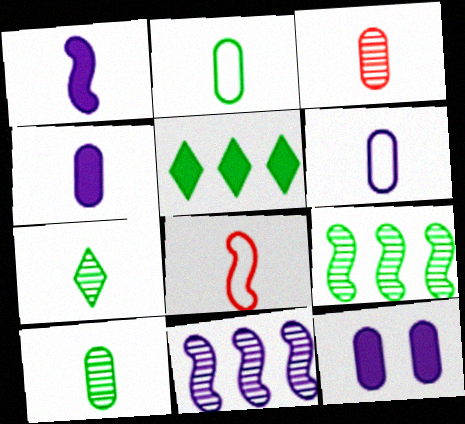[[2, 3, 4], 
[4, 7, 8]]